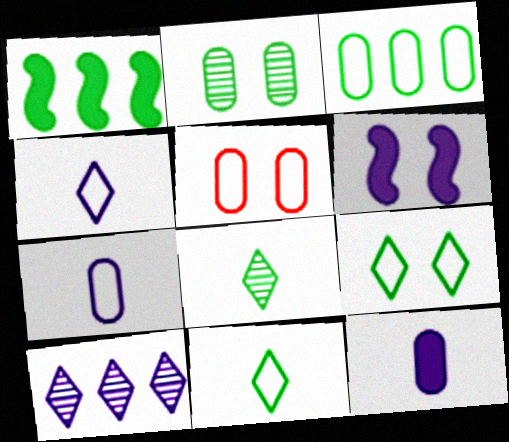[[1, 2, 11], 
[3, 5, 7], 
[6, 7, 10]]